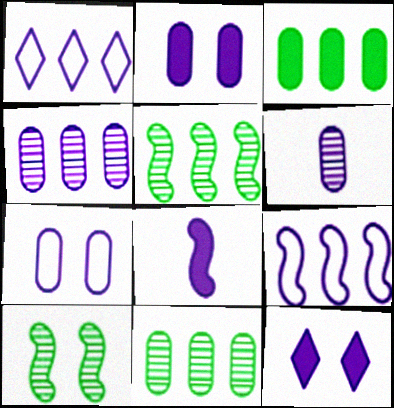[[6, 9, 12]]